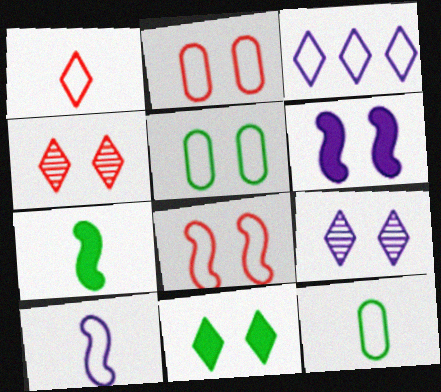[[1, 10, 12], 
[3, 8, 12], 
[4, 5, 6]]